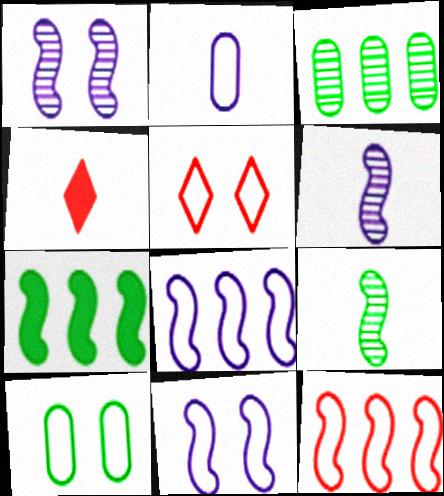[[2, 4, 9], 
[3, 4, 11], 
[5, 10, 11]]